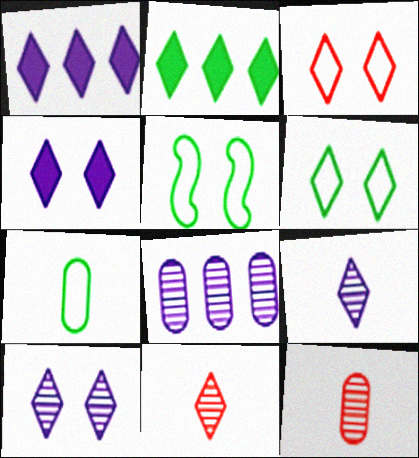[[1, 5, 12], 
[1, 6, 11], 
[2, 3, 9]]